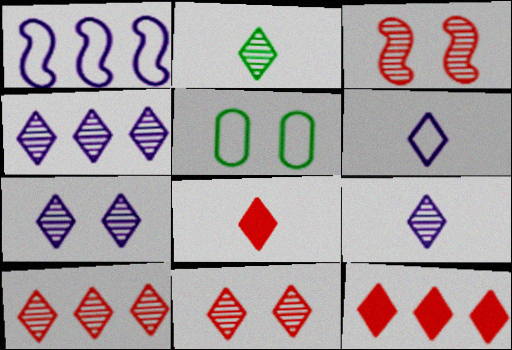[[2, 4, 11], 
[2, 6, 8], 
[2, 7, 10], 
[4, 7, 9]]